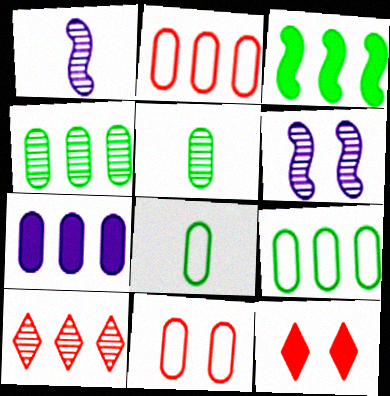[[1, 9, 12], 
[2, 4, 7], 
[5, 6, 10], 
[5, 7, 11]]